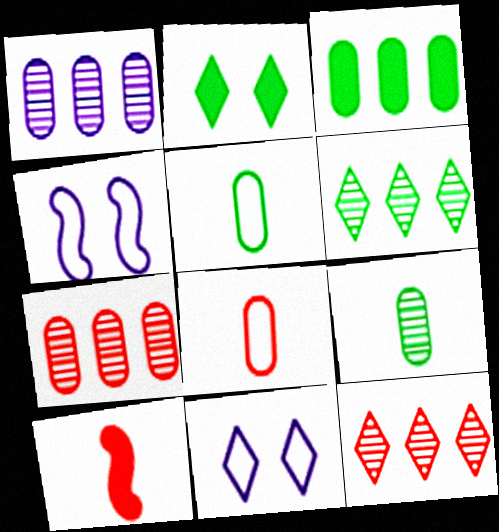[]